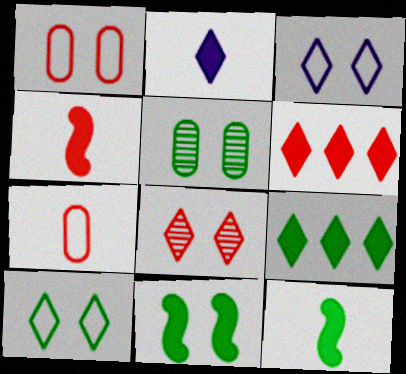[[5, 10, 11]]